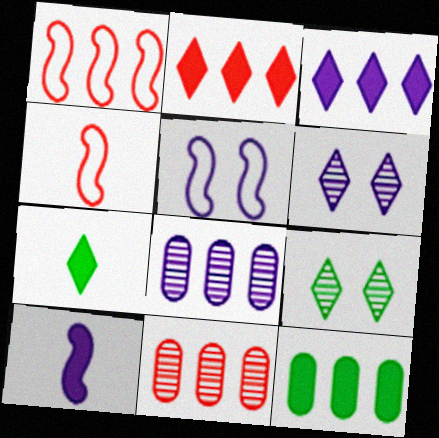[[1, 2, 11], 
[4, 6, 12], 
[5, 7, 11]]